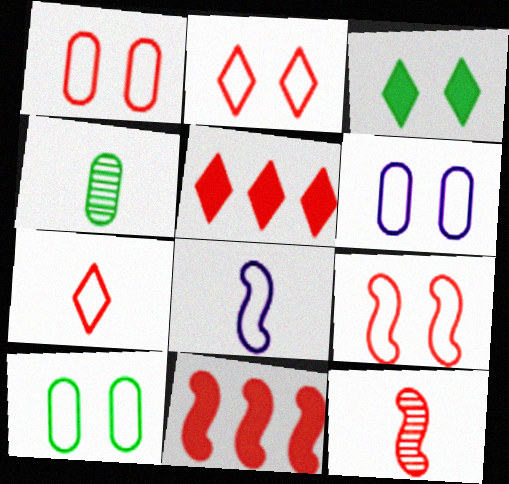[[1, 2, 9], 
[1, 5, 12], 
[1, 6, 10], 
[9, 11, 12]]